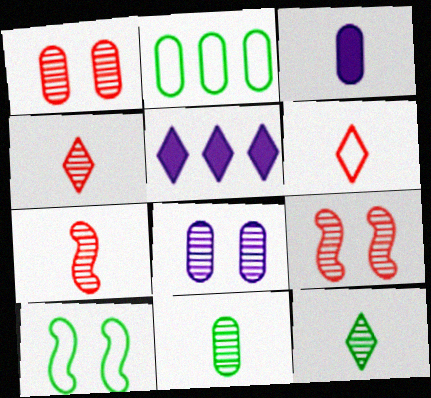[[1, 2, 3]]